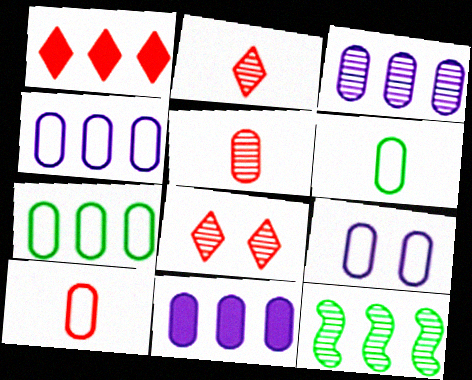[[1, 4, 12], 
[3, 4, 11], 
[7, 9, 10]]